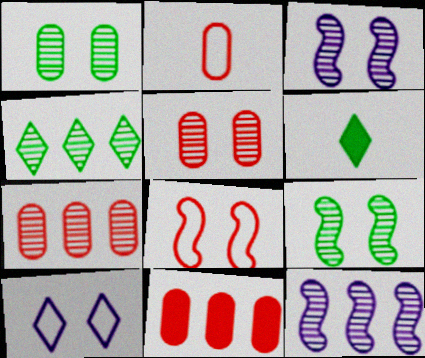[[2, 5, 11], 
[4, 7, 12]]